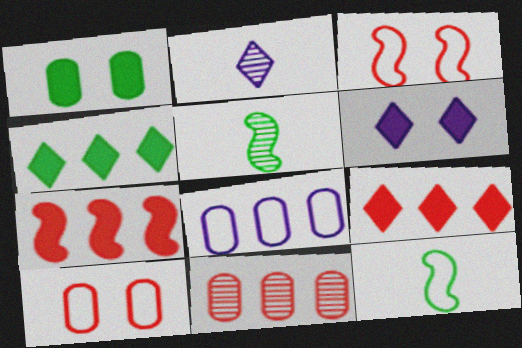[[6, 11, 12]]